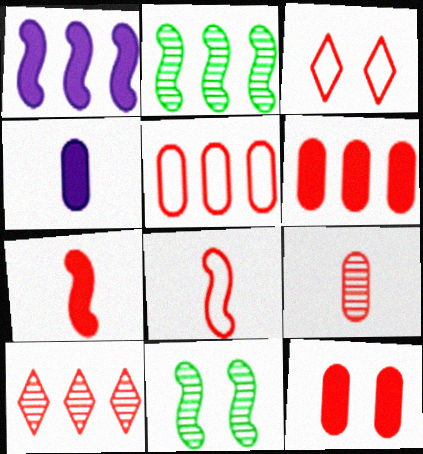[[1, 8, 11], 
[2, 3, 4], 
[3, 5, 8], 
[5, 9, 12], 
[8, 10, 12]]